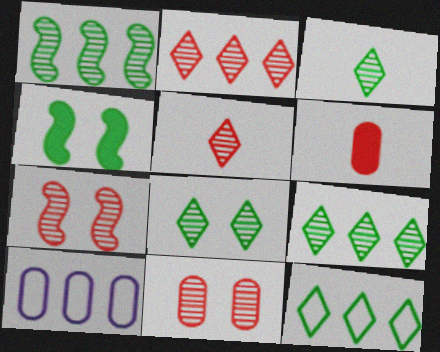[[3, 8, 9], 
[4, 5, 10]]